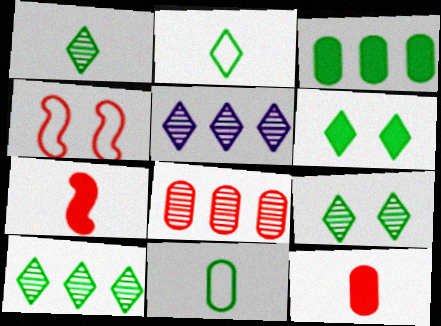[[1, 9, 10], 
[2, 6, 10]]